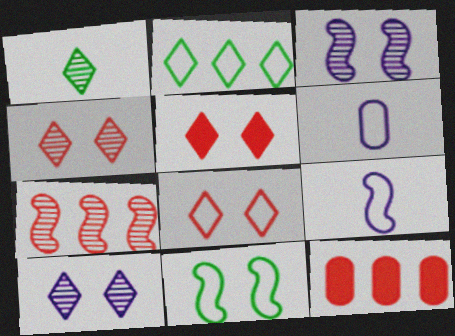[[4, 5, 8]]